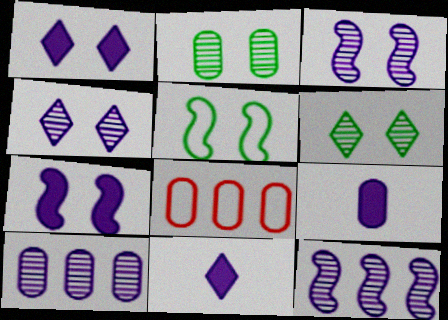[[2, 8, 9]]